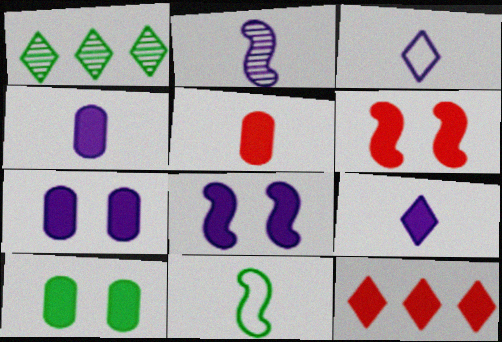[[1, 10, 11], 
[2, 3, 4], 
[5, 6, 12]]